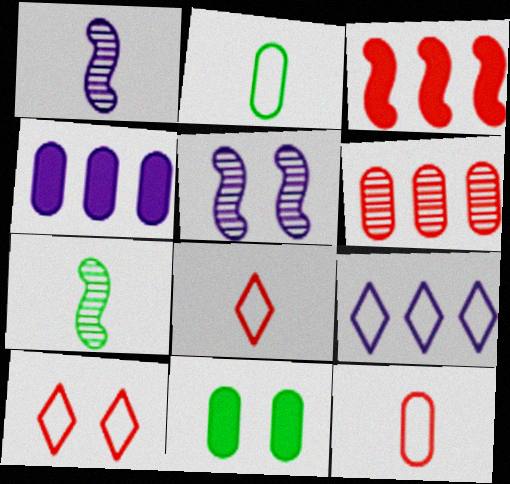[[4, 7, 10], 
[5, 10, 11]]